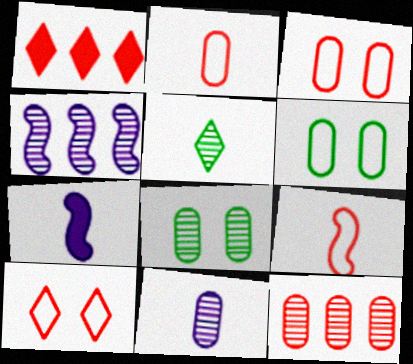[[2, 5, 7], 
[8, 11, 12]]